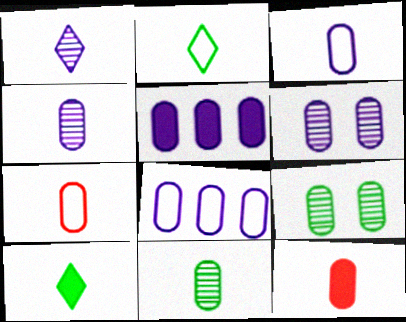[[3, 5, 6], 
[3, 11, 12], 
[5, 7, 9], 
[8, 9, 12]]